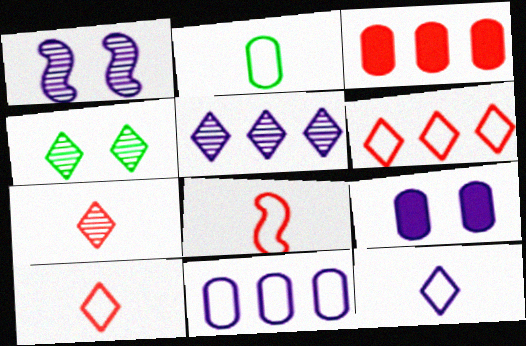[[2, 8, 12], 
[4, 5, 7]]